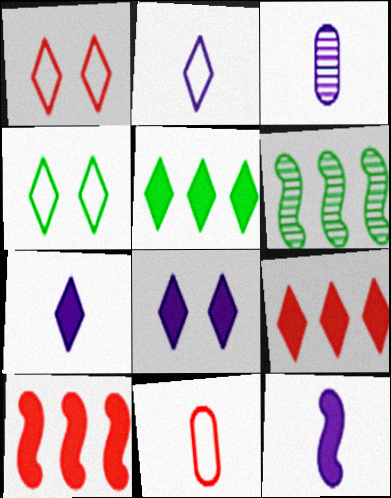[[2, 3, 12], 
[3, 4, 10], 
[6, 8, 11]]